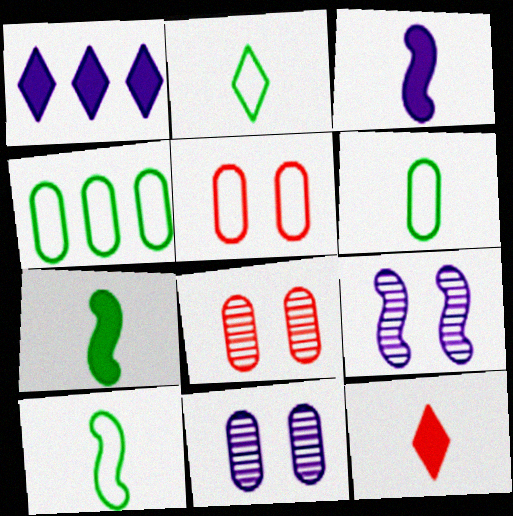[[1, 8, 10], 
[2, 6, 10], 
[4, 9, 12]]